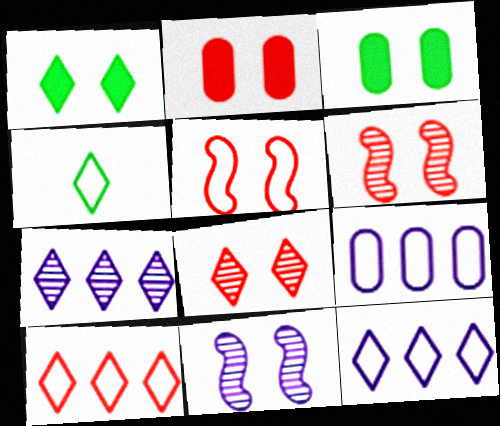[[2, 5, 8], 
[4, 5, 9]]